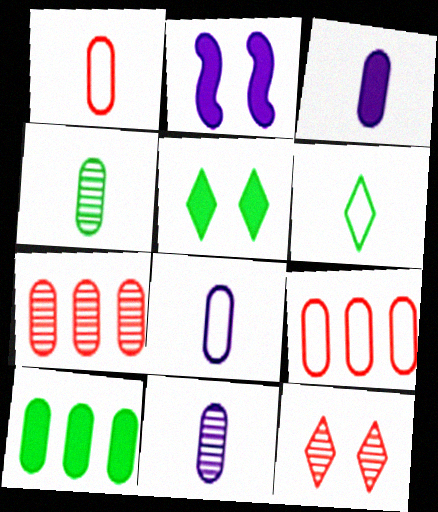[[1, 3, 4], 
[2, 6, 7], 
[3, 8, 11]]